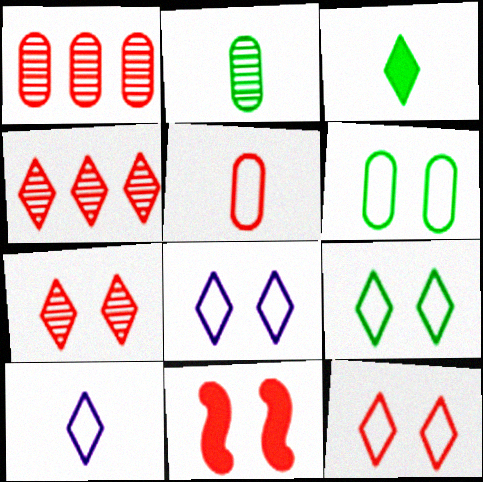[[3, 4, 8], 
[4, 5, 11], 
[8, 9, 12]]